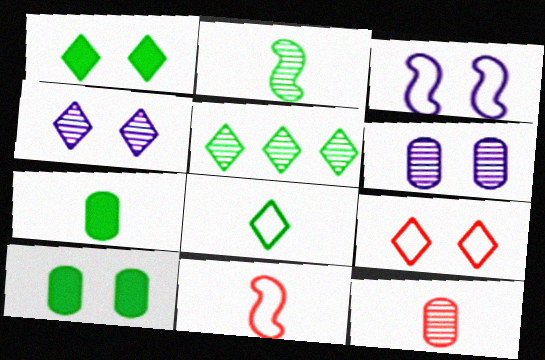[[1, 4, 9], 
[1, 5, 8], 
[2, 7, 8]]